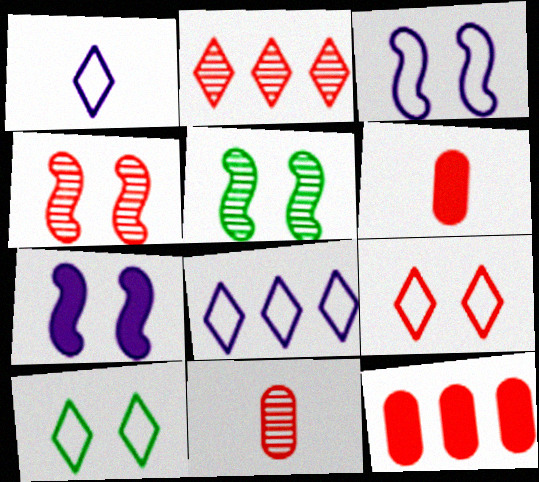[[1, 5, 12], 
[2, 4, 11], 
[5, 6, 8]]